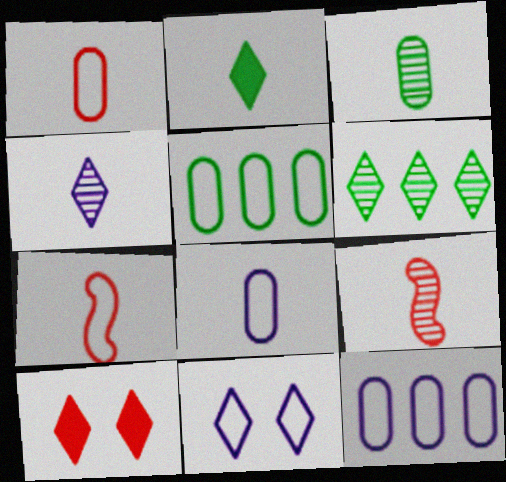[[2, 8, 9], 
[3, 4, 9], 
[5, 7, 11]]